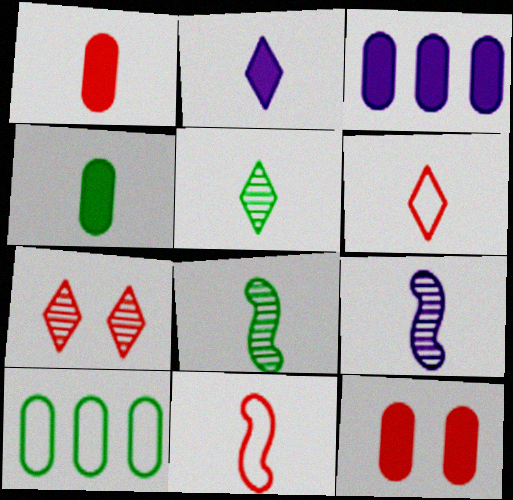[[2, 5, 6], 
[3, 4, 12], 
[4, 6, 9]]